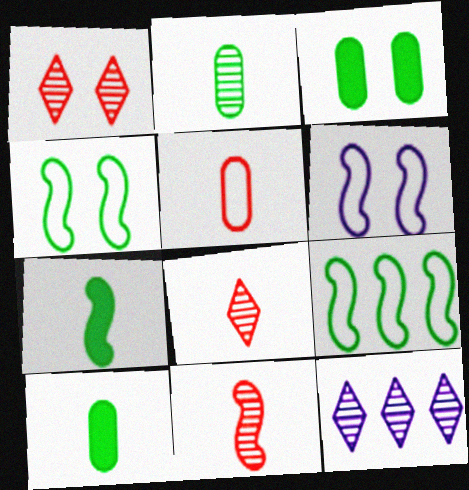[[1, 3, 6]]